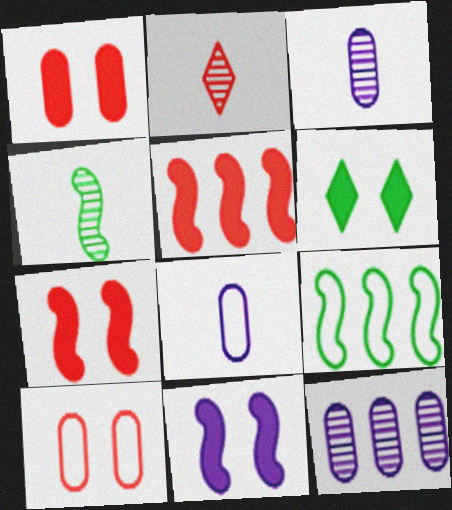[[1, 6, 11], 
[2, 3, 4], 
[2, 5, 10]]